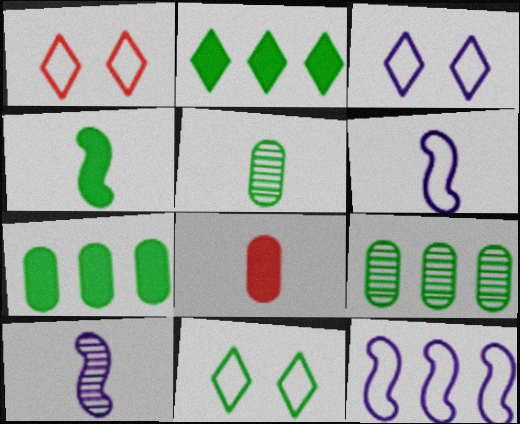[[1, 3, 11], 
[1, 7, 10], 
[4, 9, 11]]